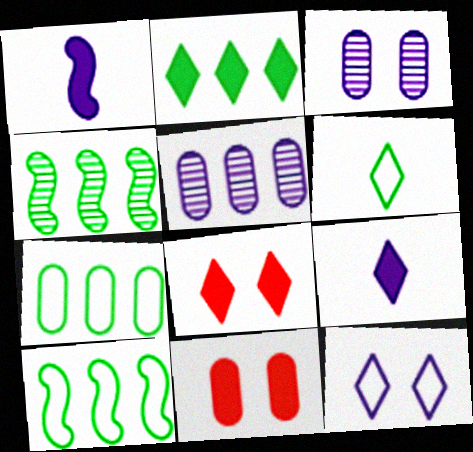[[1, 2, 11], 
[1, 5, 12], 
[2, 4, 7], 
[2, 8, 9]]